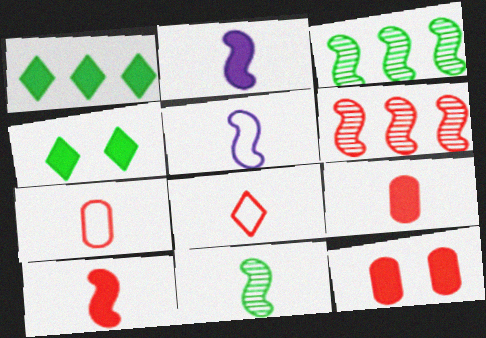[[1, 2, 12], 
[5, 10, 11], 
[6, 8, 12]]